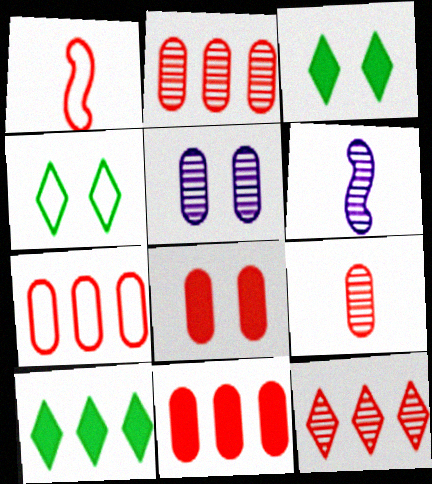[[1, 5, 10], 
[1, 8, 12], 
[2, 7, 11], 
[3, 6, 7], 
[4, 6, 11], 
[7, 8, 9]]